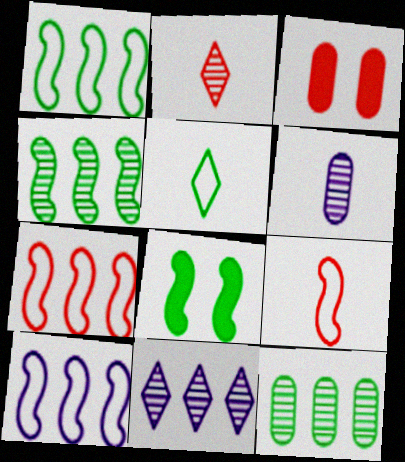[[1, 7, 10], 
[2, 3, 7], 
[5, 8, 12]]